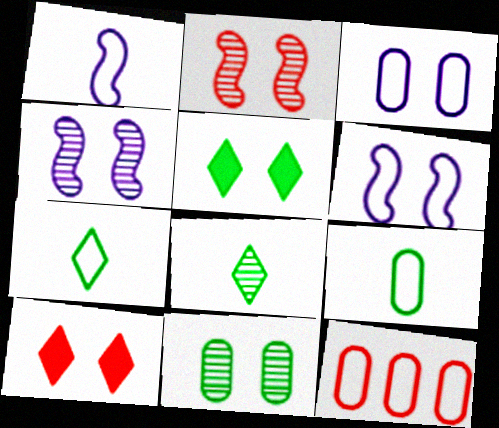[[2, 3, 5], 
[3, 9, 12], 
[6, 7, 12], 
[6, 10, 11]]